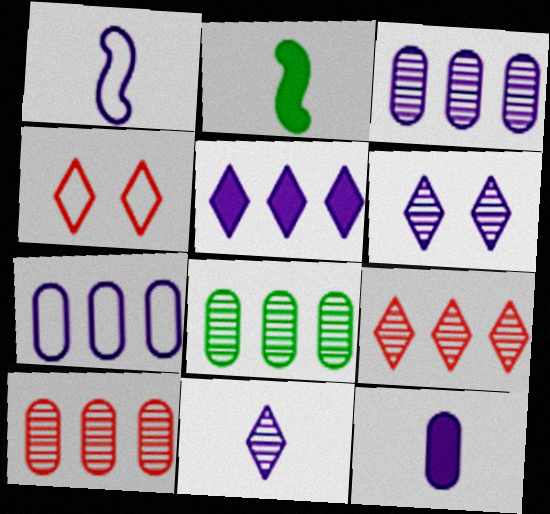[[1, 11, 12], 
[2, 3, 4], 
[3, 8, 10]]